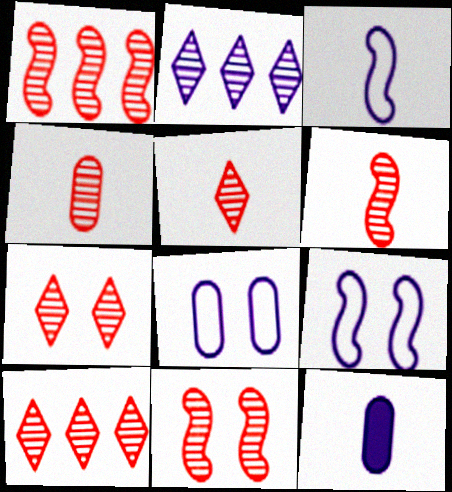[[1, 4, 7], 
[1, 6, 11], 
[2, 9, 12], 
[4, 5, 6], 
[4, 10, 11], 
[5, 7, 10]]